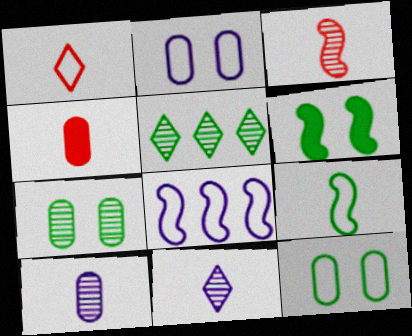[[1, 3, 4], 
[1, 8, 12], 
[3, 6, 8], 
[4, 9, 11]]